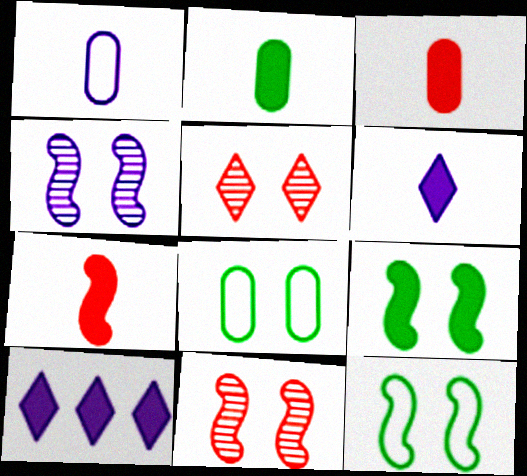[[1, 4, 10], 
[2, 6, 7], 
[3, 9, 10]]